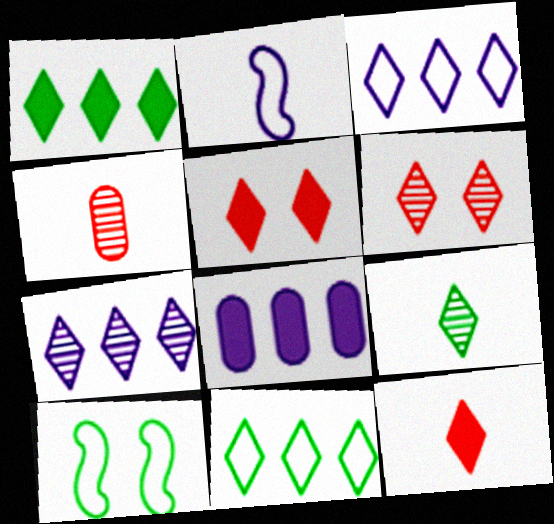[[3, 5, 9], 
[6, 7, 9]]